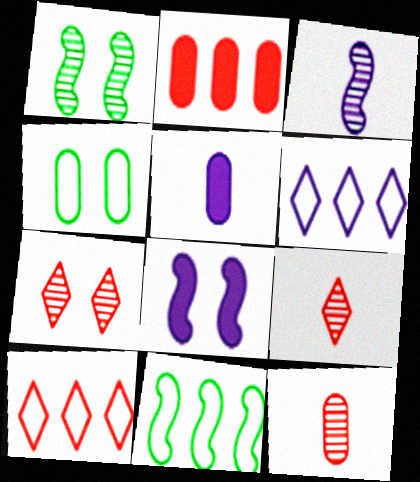[[1, 5, 10], 
[4, 7, 8], 
[5, 7, 11]]